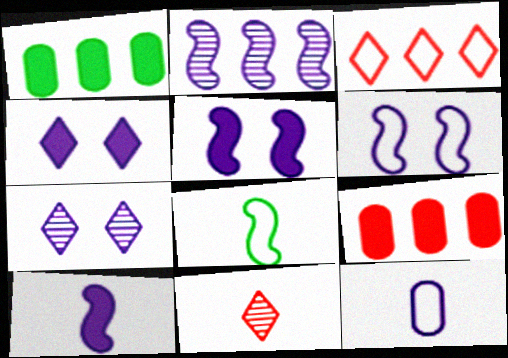[[1, 2, 3], 
[1, 6, 11], 
[2, 4, 12], 
[2, 6, 10], 
[7, 8, 9]]